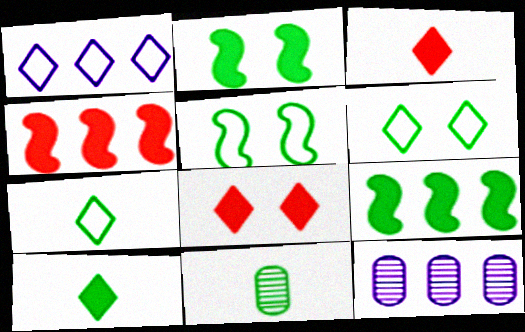[[3, 5, 12], 
[6, 9, 11]]